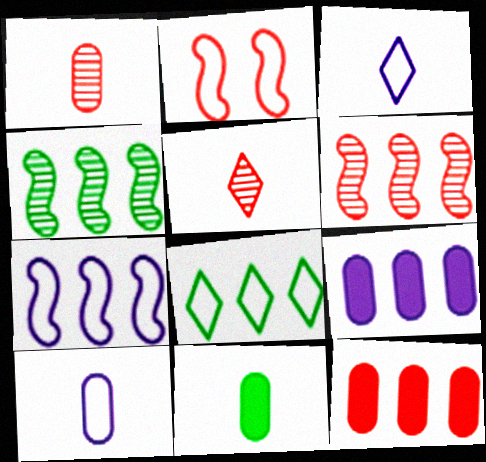[[1, 10, 11], 
[2, 5, 12], 
[2, 8, 10], 
[6, 8, 9]]